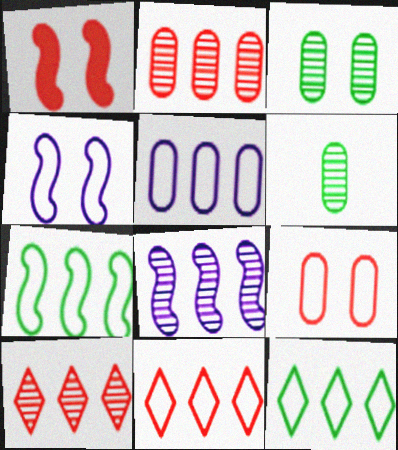[[5, 7, 11]]